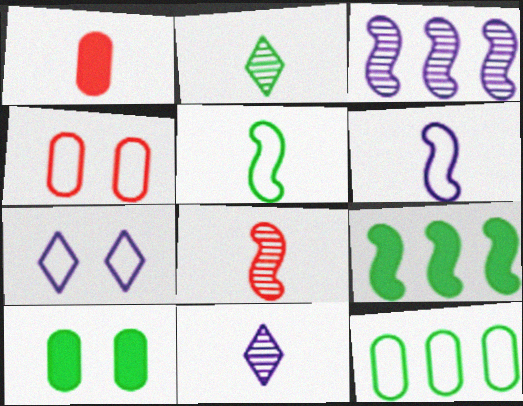[[1, 2, 6], 
[1, 5, 11], 
[4, 9, 11]]